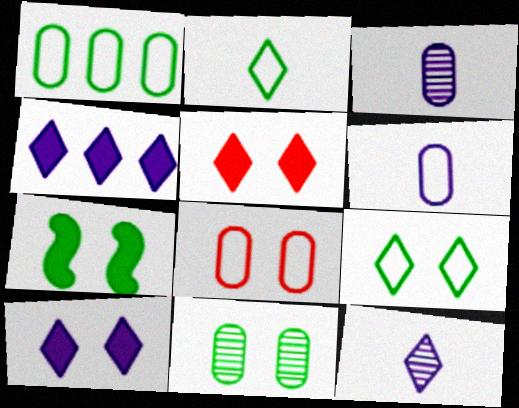[[1, 6, 8], 
[7, 9, 11]]